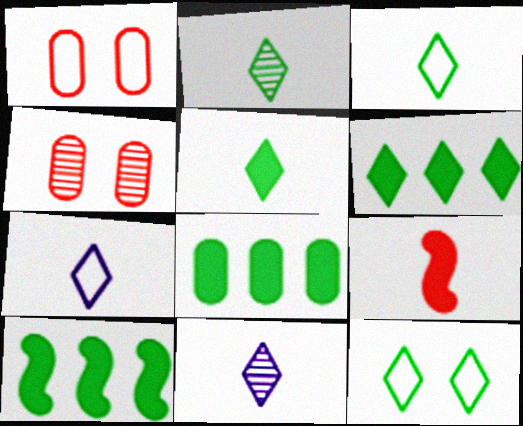[[1, 10, 11], 
[2, 3, 5], 
[2, 6, 12], 
[4, 7, 10], 
[6, 8, 10]]